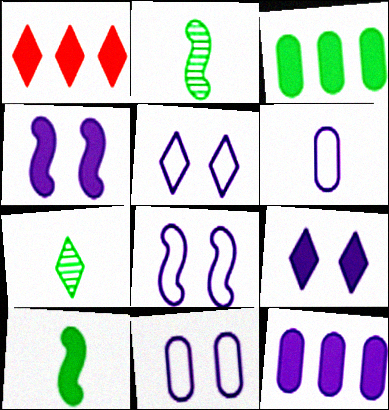[[1, 2, 11], 
[1, 5, 7], 
[5, 8, 11]]